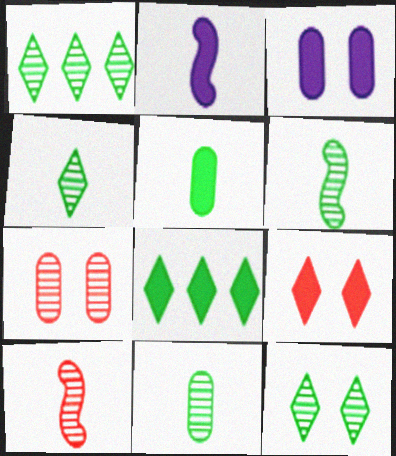[[1, 4, 12], 
[4, 6, 11]]